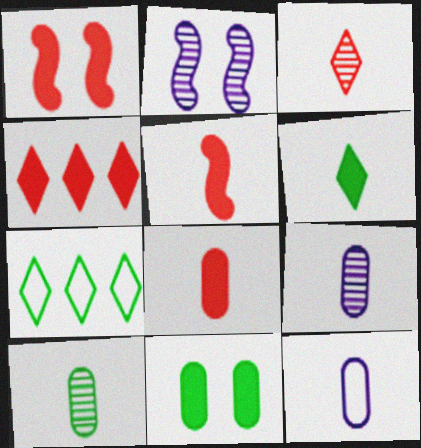[[1, 4, 8], 
[1, 7, 9], 
[2, 7, 8], 
[8, 10, 12]]